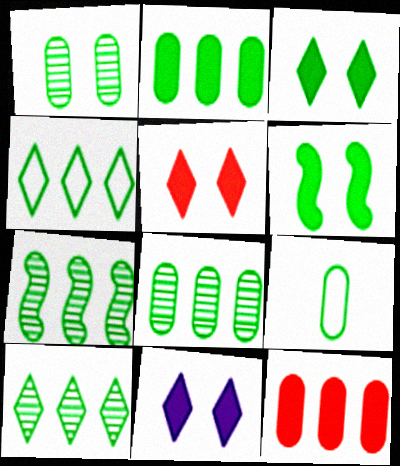[[1, 2, 9], 
[2, 4, 7], 
[3, 5, 11], 
[3, 7, 9], 
[6, 9, 10], 
[7, 8, 10]]